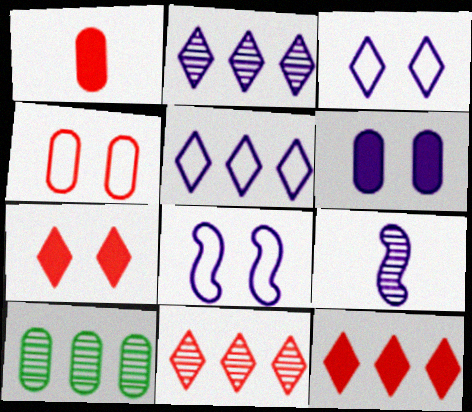[[5, 6, 9]]